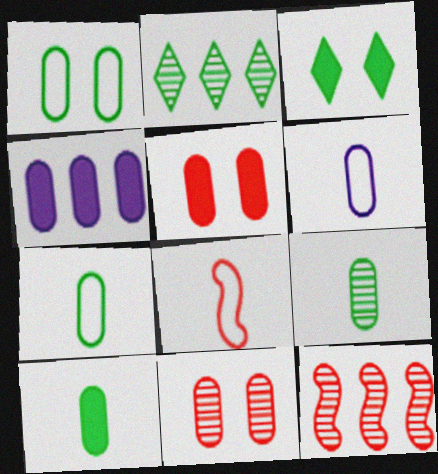[[3, 6, 12], 
[4, 5, 10], 
[4, 7, 11], 
[7, 9, 10]]